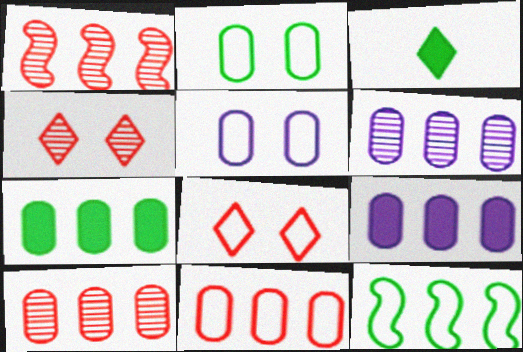[[1, 3, 5], 
[6, 7, 11]]